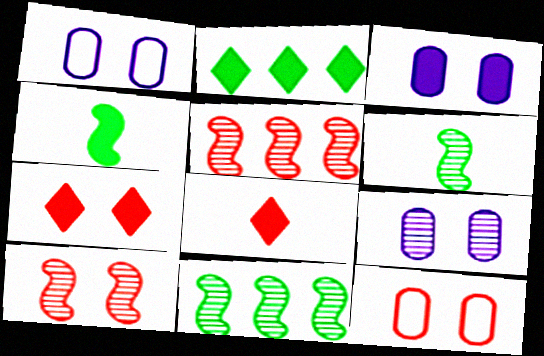[[1, 3, 9], 
[1, 8, 11], 
[5, 8, 12], 
[7, 10, 12]]